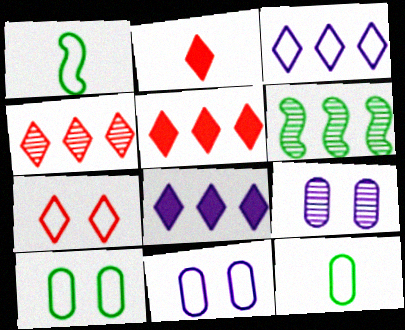[[1, 5, 9], 
[2, 4, 7], 
[2, 6, 11]]